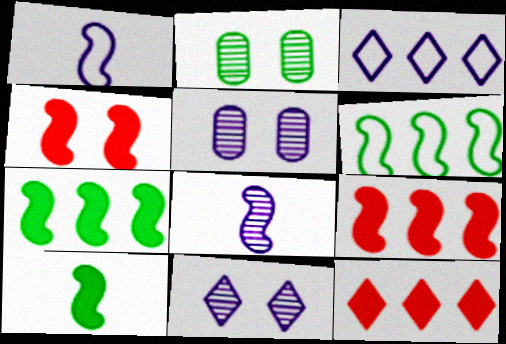[[1, 2, 12], 
[4, 6, 8]]